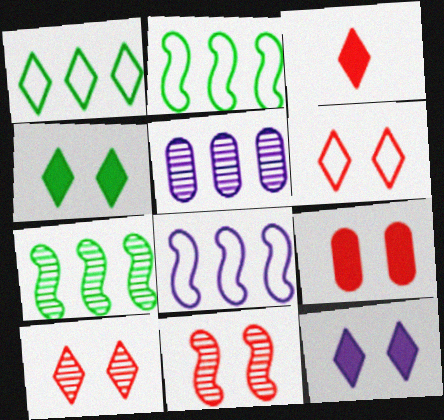[[6, 9, 11]]